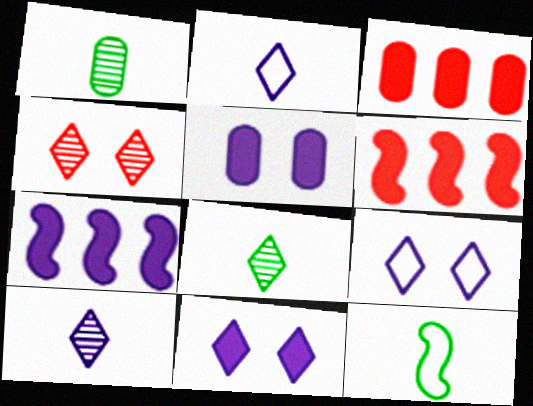[[1, 6, 9]]